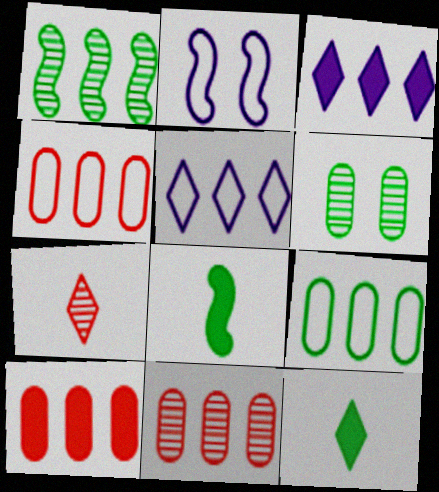[[1, 3, 4], 
[1, 5, 10], 
[2, 11, 12], 
[4, 10, 11]]